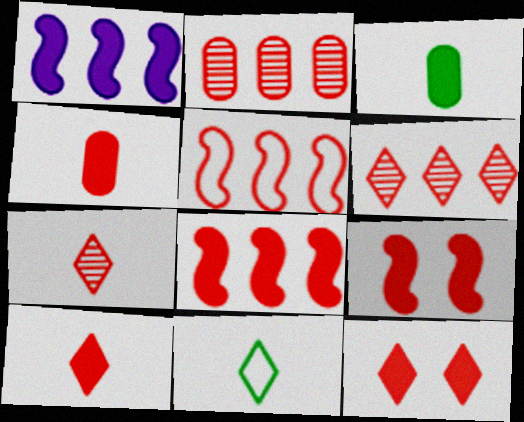[[1, 3, 12], 
[4, 8, 12]]